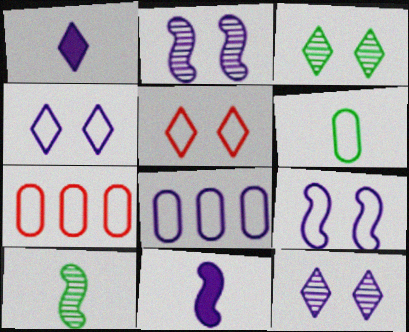[[1, 2, 8], 
[3, 7, 11], 
[8, 11, 12]]